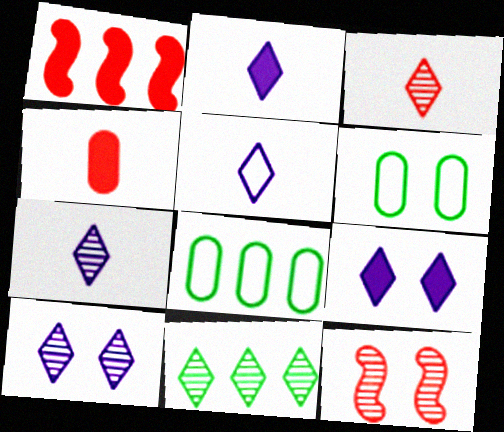[[1, 6, 7], 
[2, 5, 7], 
[2, 8, 12], 
[3, 10, 11], 
[6, 9, 12]]